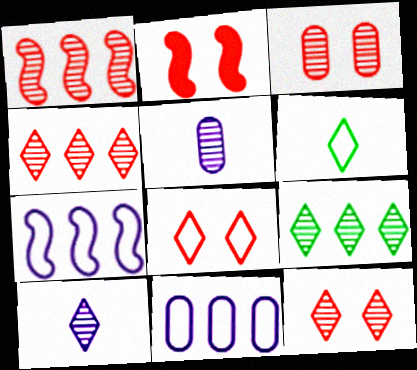[[2, 3, 8], 
[9, 10, 12]]